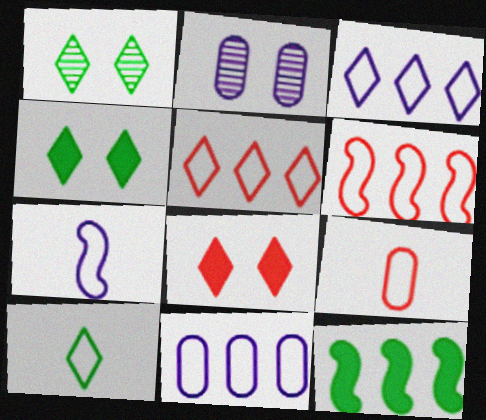[[7, 9, 10]]